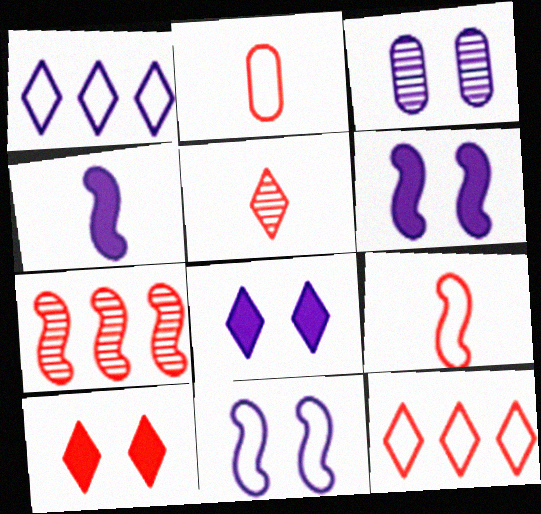[[1, 3, 4], 
[2, 7, 10], 
[3, 8, 11], 
[5, 10, 12]]